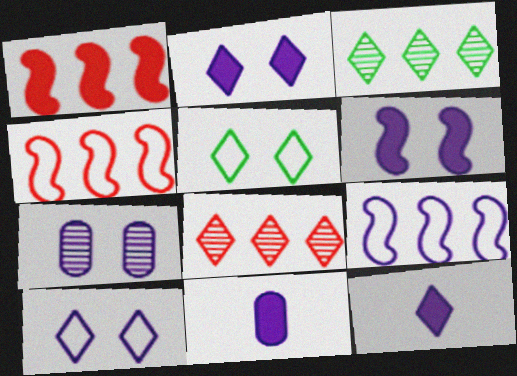[[5, 8, 12], 
[6, 7, 10], 
[7, 9, 12]]